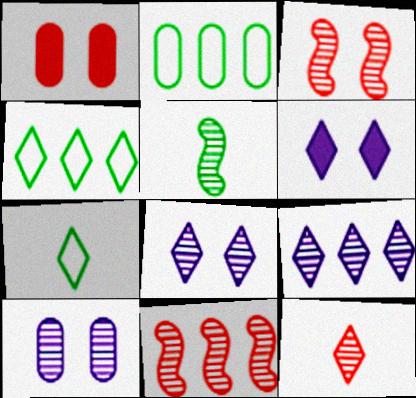[[4, 6, 12]]